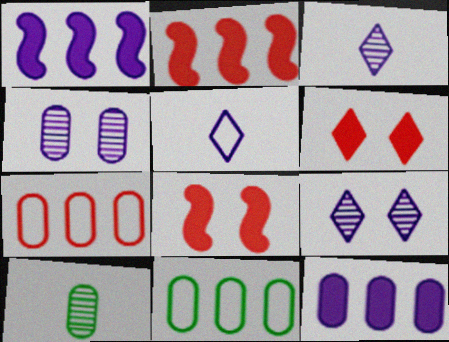[[1, 4, 5], 
[3, 8, 11]]